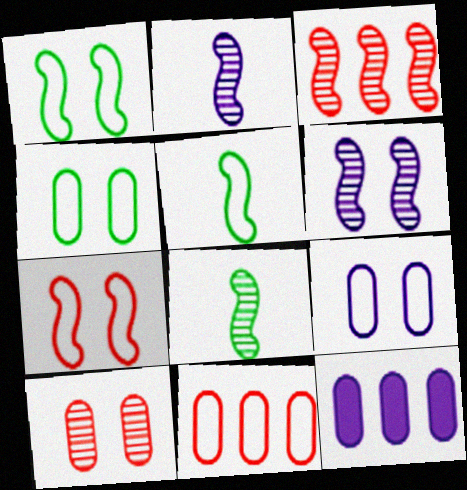[[3, 6, 8]]